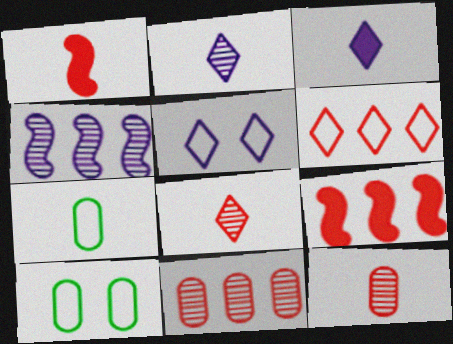[[1, 2, 7], 
[2, 9, 10], 
[6, 9, 11]]